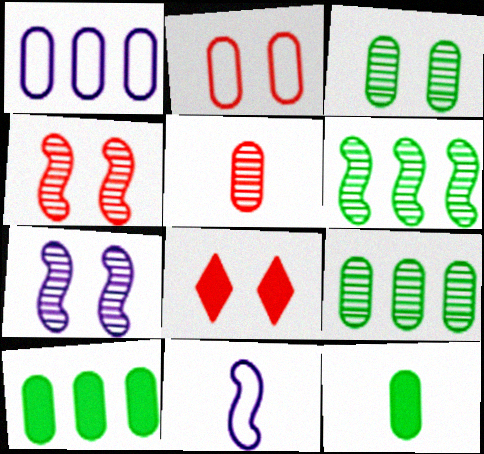[[2, 4, 8], 
[8, 9, 11]]